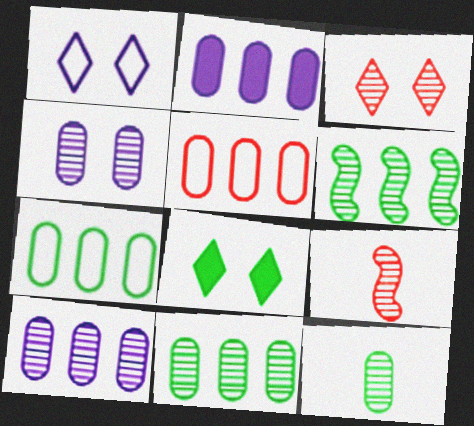[[1, 3, 8], 
[2, 5, 11]]